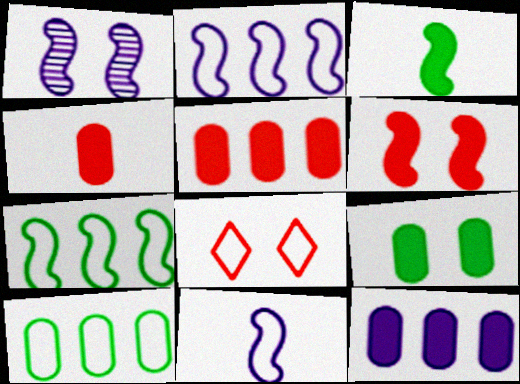[[1, 8, 9], 
[4, 9, 12], 
[8, 10, 11]]